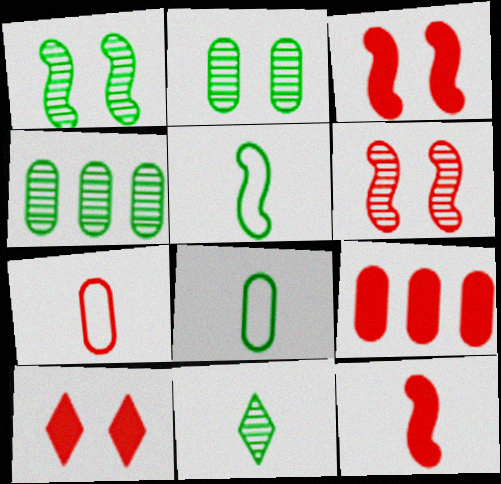[[1, 4, 11], 
[9, 10, 12]]